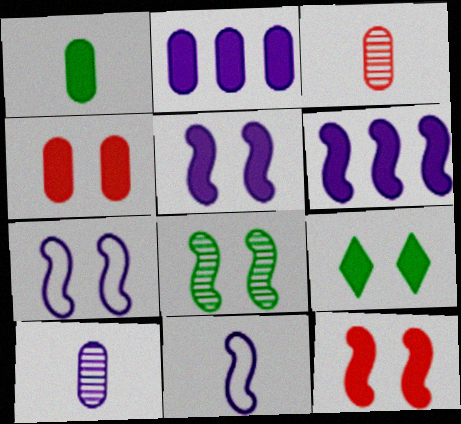[[1, 2, 4], 
[4, 5, 9], 
[7, 8, 12]]